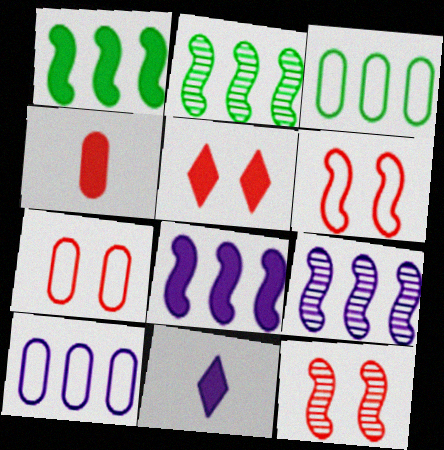[[2, 7, 11], 
[3, 11, 12], 
[5, 7, 12]]